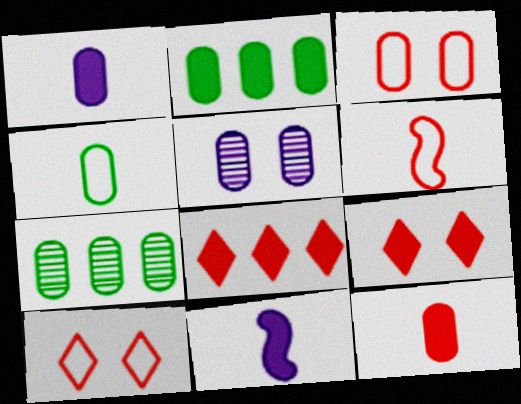[[1, 3, 7], 
[2, 9, 11], 
[7, 10, 11]]